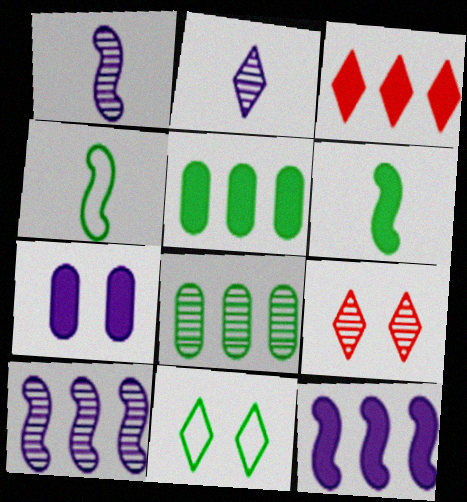[[1, 8, 9], 
[2, 3, 11], 
[3, 5, 12], 
[3, 6, 7], 
[6, 8, 11]]